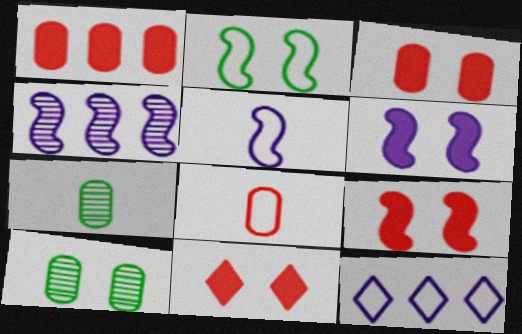[[2, 8, 12], 
[3, 9, 11], 
[4, 5, 6], 
[7, 9, 12]]